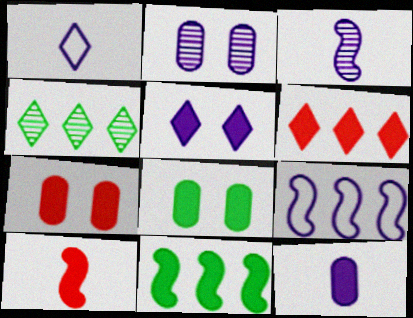[[1, 3, 12], 
[6, 7, 10]]